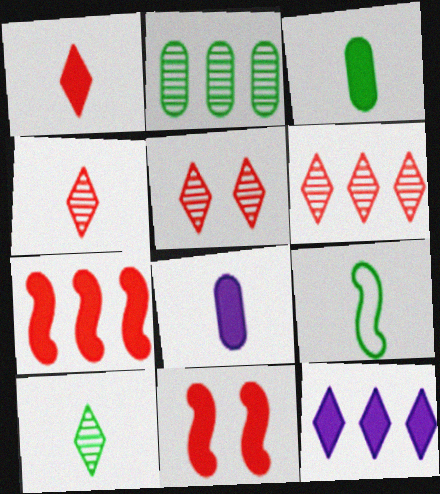[[3, 9, 10], 
[3, 11, 12], 
[4, 5, 6], 
[4, 8, 9]]